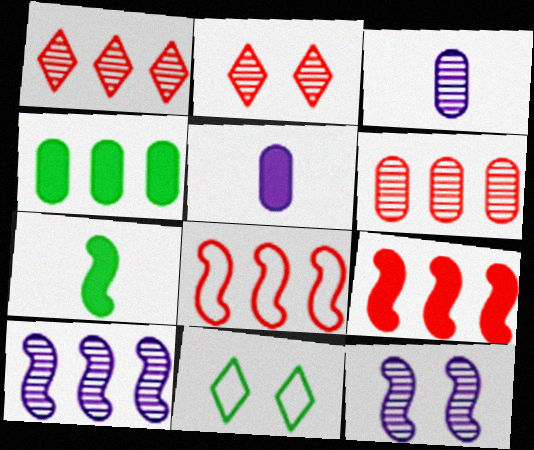[[3, 9, 11], 
[7, 8, 12]]